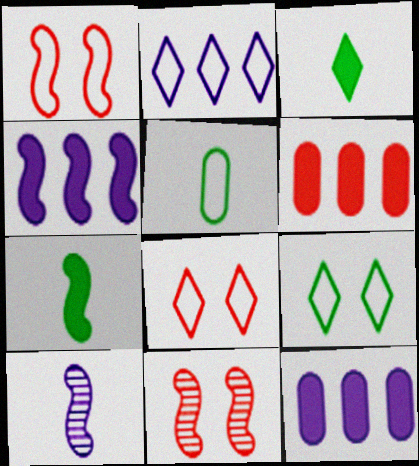[[1, 2, 5], 
[6, 9, 10]]